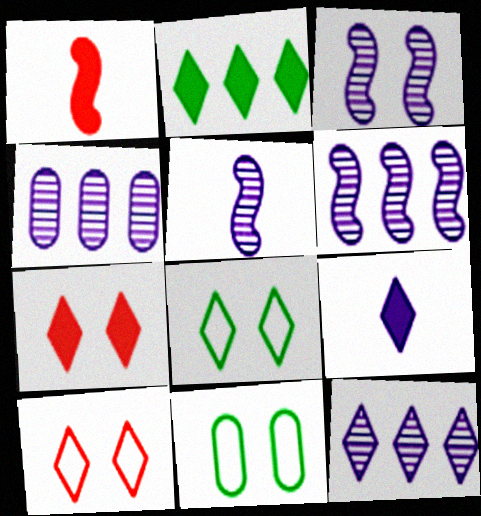[[1, 4, 8], 
[1, 11, 12], 
[2, 7, 9], 
[3, 5, 6], 
[3, 7, 11], 
[4, 6, 12]]